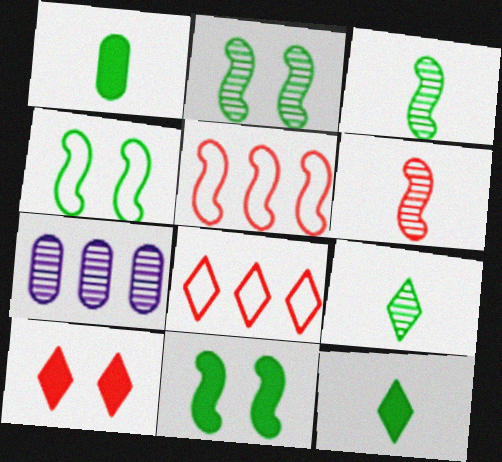[[2, 4, 11]]